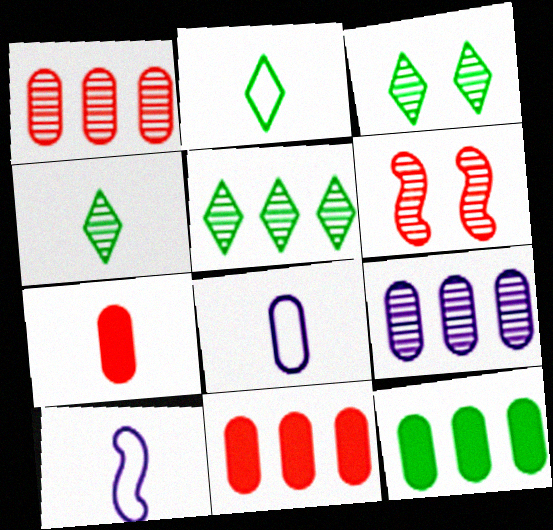[[3, 4, 5], 
[3, 10, 11], 
[4, 6, 9], 
[4, 7, 10]]